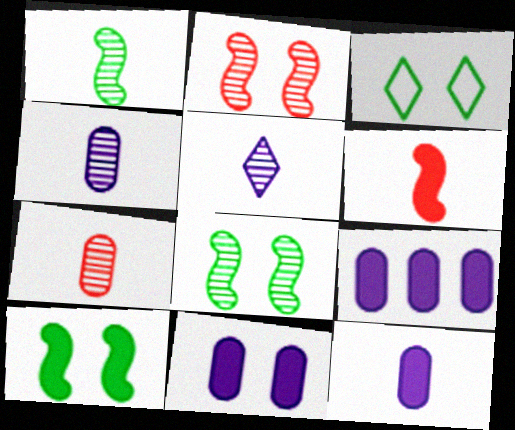[[1, 5, 7], 
[2, 3, 11], 
[9, 11, 12]]